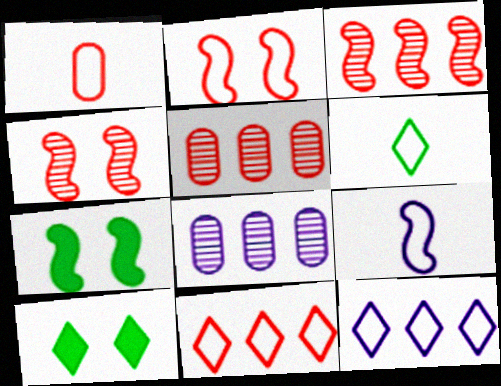[[1, 2, 11], 
[1, 6, 9], 
[3, 7, 9], 
[5, 9, 10]]